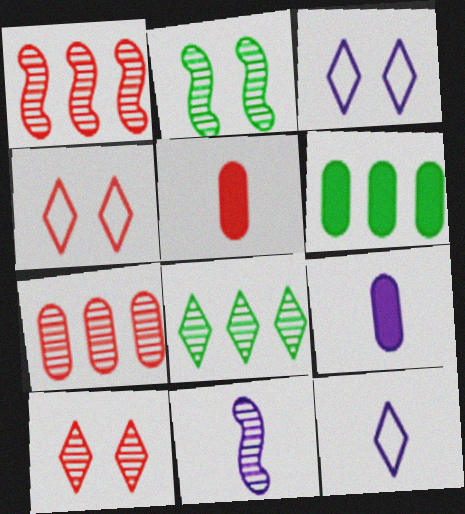[[1, 2, 11], 
[1, 4, 5], 
[4, 6, 11], 
[9, 11, 12]]